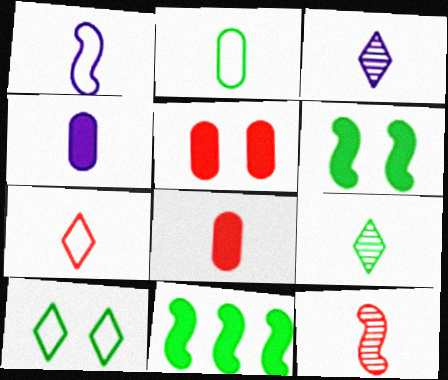[[1, 2, 7], 
[1, 3, 4], 
[1, 8, 9], 
[7, 8, 12]]